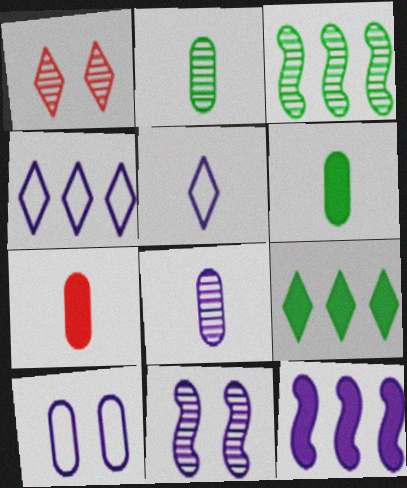[[1, 3, 8], 
[1, 5, 9]]